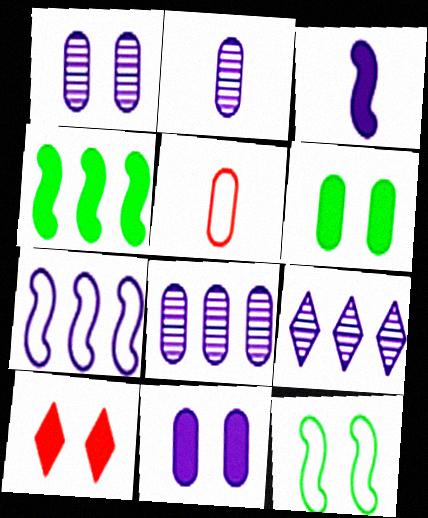[[1, 2, 8], 
[1, 10, 12], 
[5, 6, 8]]